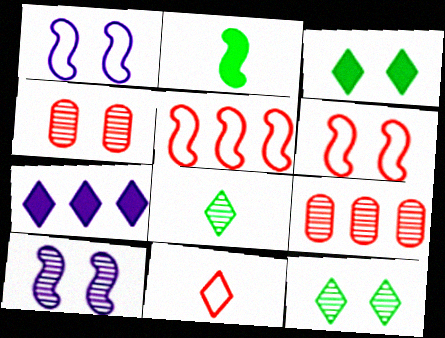[[1, 3, 4], 
[2, 5, 10], 
[4, 10, 12], 
[7, 11, 12], 
[8, 9, 10]]